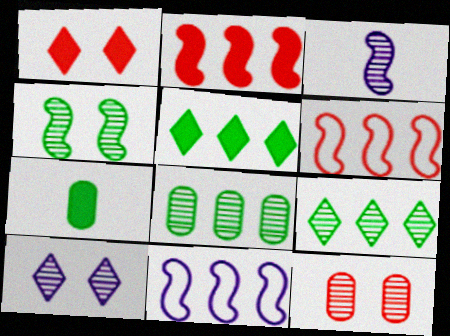[[3, 9, 12], 
[4, 10, 12], 
[6, 7, 10]]